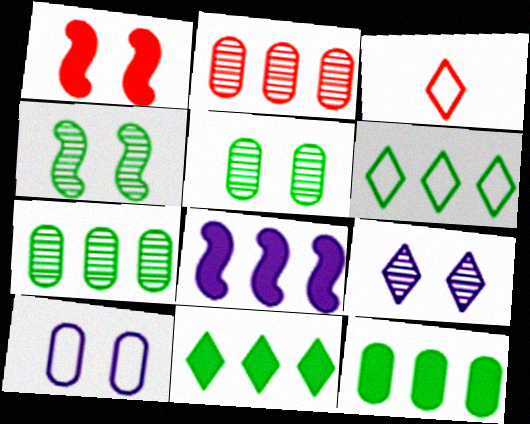[[1, 2, 3], 
[2, 6, 8], 
[3, 5, 8], 
[3, 9, 11]]